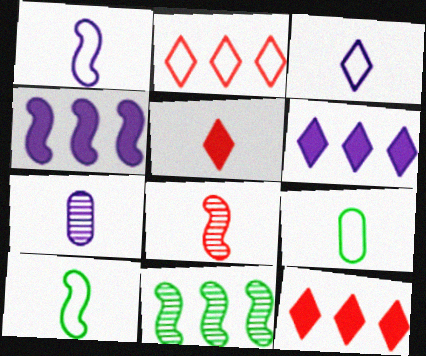[[5, 7, 10]]